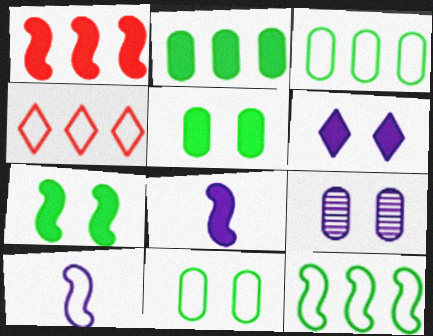[[1, 7, 8], 
[4, 10, 11]]